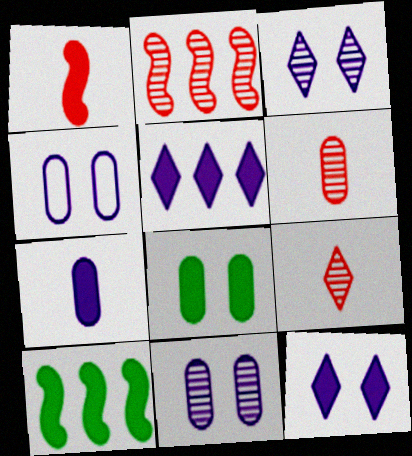[[1, 5, 8], 
[4, 9, 10]]